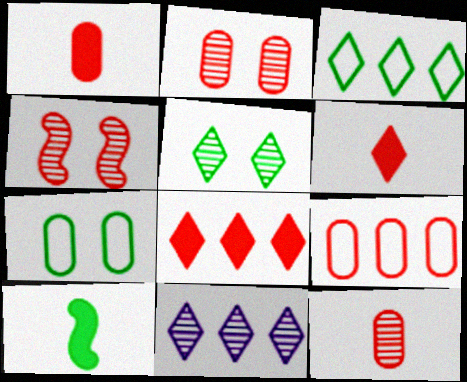[[1, 2, 9], 
[3, 8, 11], 
[4, 6, 9]]